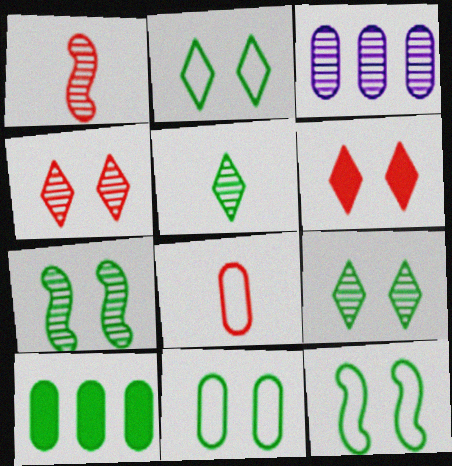[[1, 3, 9], 
[2, 11, 12], 
[5, 10, 12]]